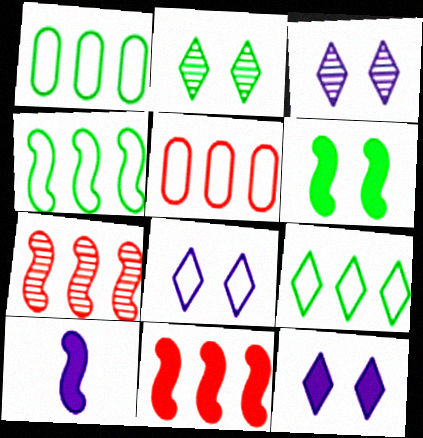[[1, 4, 9], 
[2, 5, 10], 
[3, 8, 12], 
[6, 10, 11]]